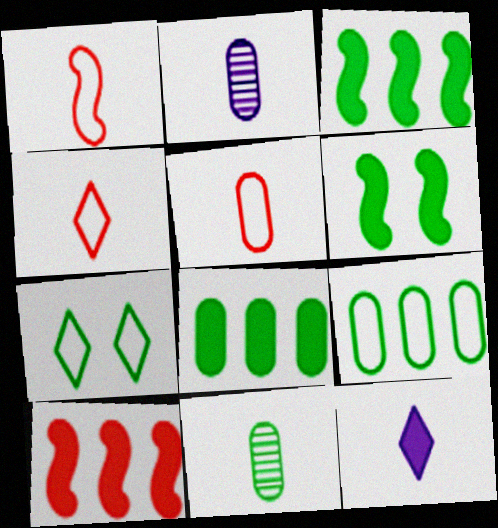[[1, 4, 5], 
[1, 11, 12], 
[2, 7, 10], 
[3, 7, 11]]